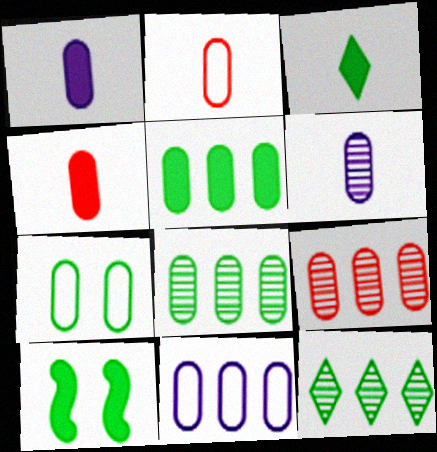[[1, 7, 9], 
[2, 7, 11], 
[3, 5, 10], 
[5, 9, 11]]